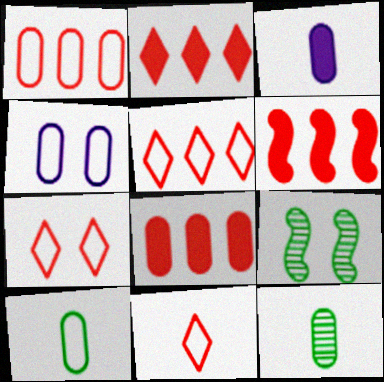[[1, 4, 10], 
[2, 6, 8], 
[3, 5, 9], 
[4, 8, 12], 
[5, 7, 11]]